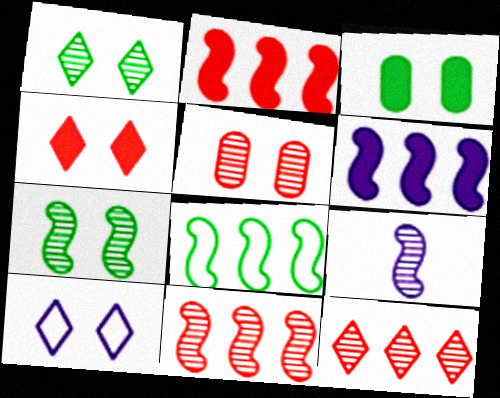[[1, 4, 10], 
[6, 8, 11], 
[7, 9, 11]]